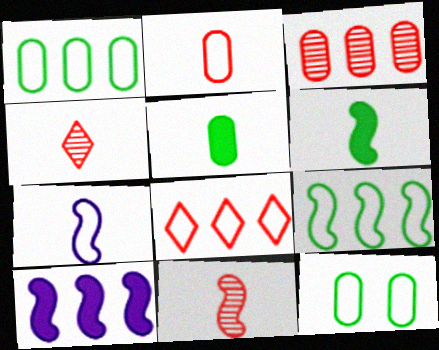[[4, 5, 7], 
[4, 10, 12], 
[6, 7, 11], 
[7, 8, 12]]